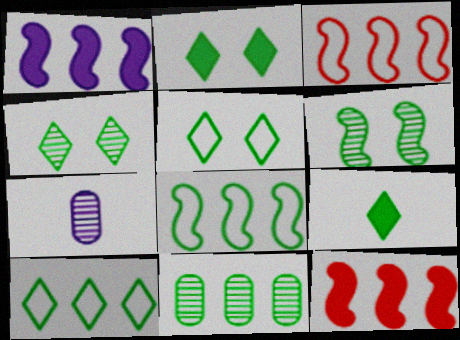[[2, 3, 7], 
[2, 4, 5], 
[4, 9, 10], 
[5, 7, 12]]